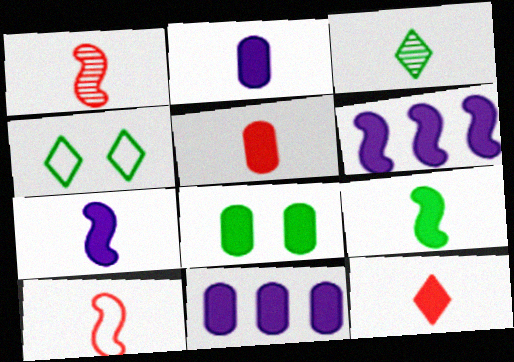[[1, 4, 11], 
[2, 3, 10], 
[2, 9, 12], 
[5, 8, 11], 
[6, 8, 12]]